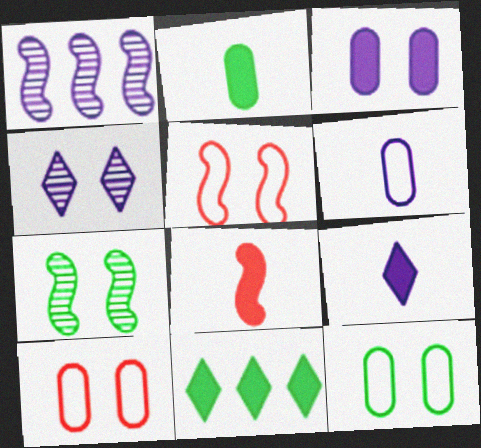[[2, 8, 9], 
[3, 8, 11]]